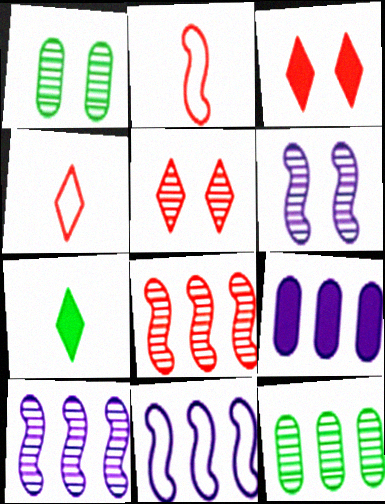[[1, 5, 6]]